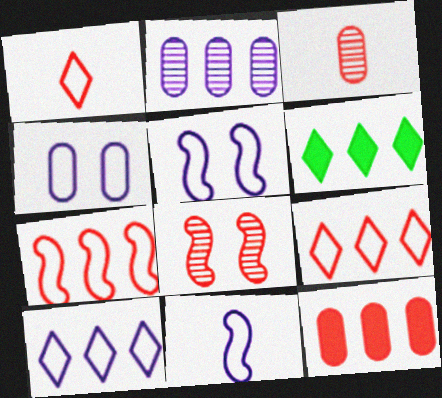[[1, 8, 12], 
[2, 6, 7], 
[3, 5, 6], 
[4, 10, 11]]